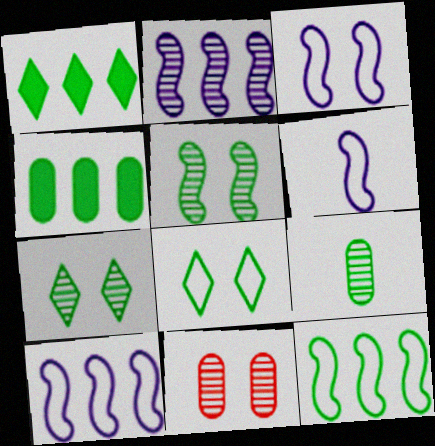[[1, 6, 11], 
[3, 6, 10]]